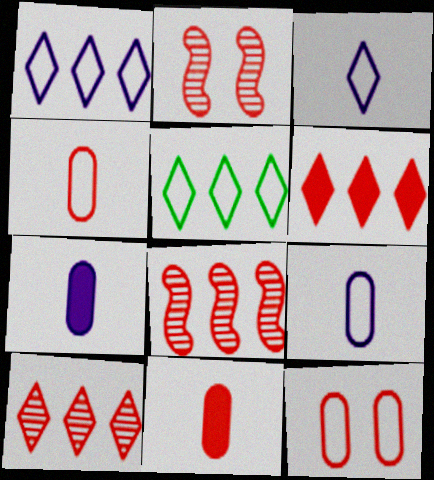[[2, 4, 6], 
[2, 5, 7]]